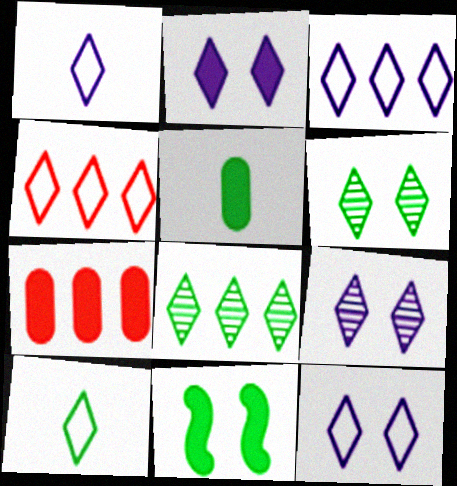[[1, 3, 12], 
[2, 9, 12], 
[4, 10, 12]]